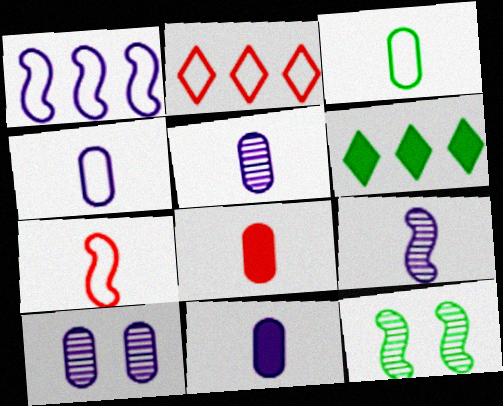[[2, 11, 12], 
[3, 5, 8], 
[3, 6, 12], 
[4, 5, 11], 
[6, 7, 10]]